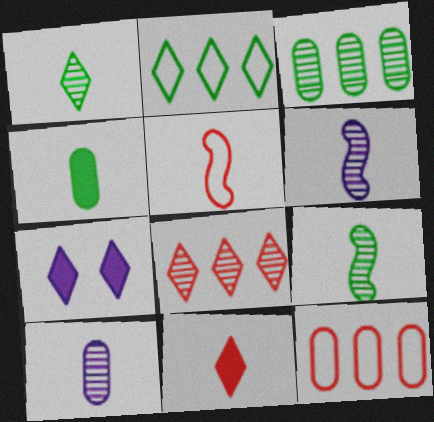[[3, 5, 7], 
[7, 9, 12]]